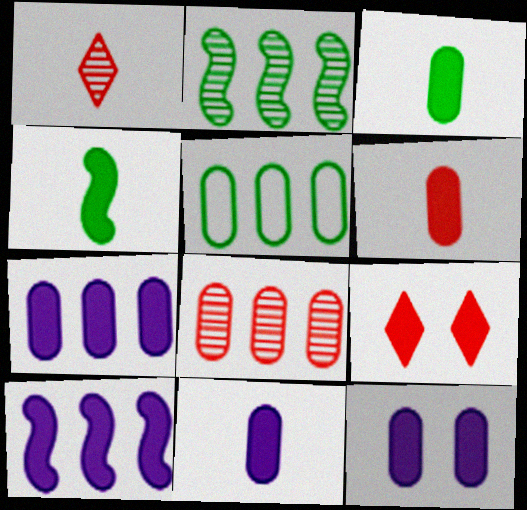[[3, 6, 11], 
[3, 9, 10], 
[4, 7, 9], 
[5, 7, 8], 
[7, 11, 12]]